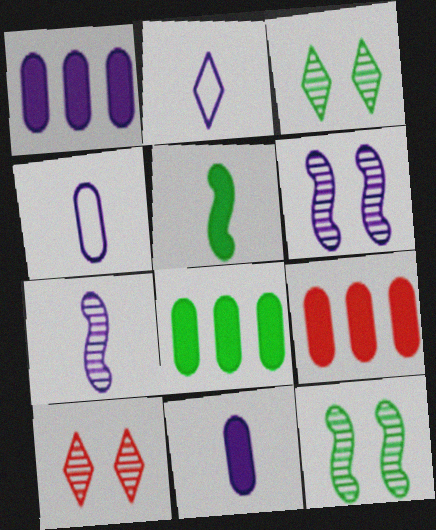[[1, 2, 6], 
[1, 8, 9], 
[2, 7, 11], 
[2, 9, 12]]